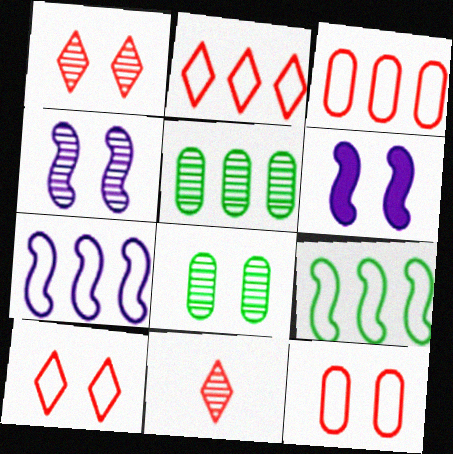[[1, 4, 8], 
[4, 5, 11], 
[6, 8, 10]]